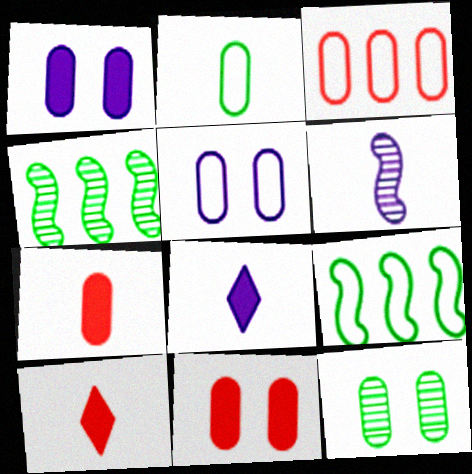[[2, 3, 5], 
[2, 6, 10], 
[4, 5, 10], 
[5, 11, 12]]